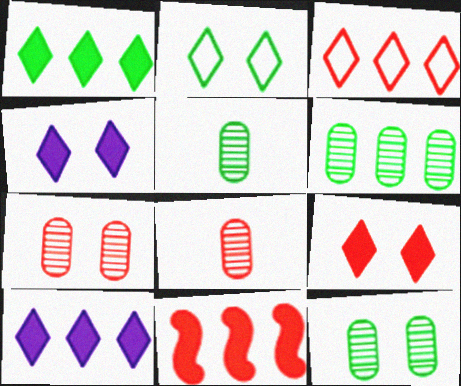[[5, 6, 12]]